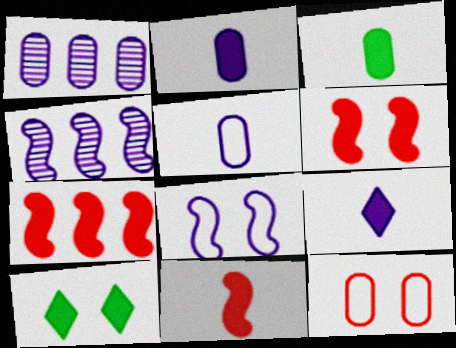[[1, 3, 12], 
[1, 8, 9], 
[2, 7, 10], 
[3, 9, 11], 
[6, 7, 11]]